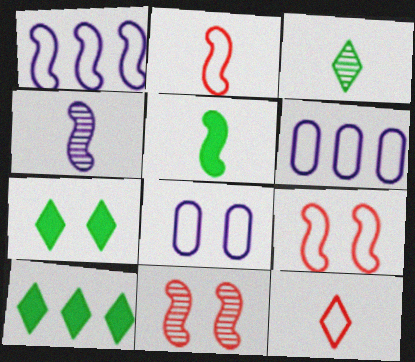[[1, 5, 11], 
[2, 4, 5], 
[7, 8, 11]]